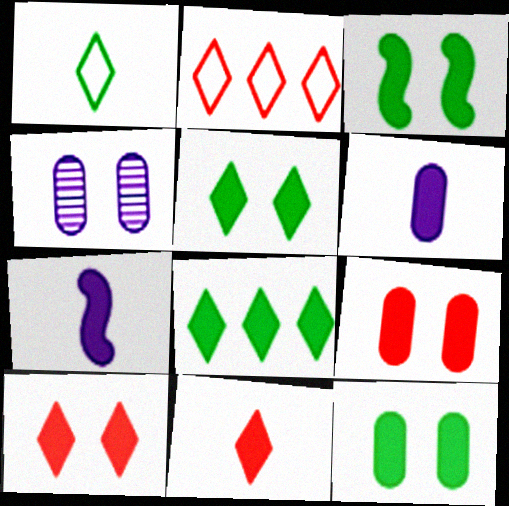[[3, 5, 12], 
[7, 8, 9]]